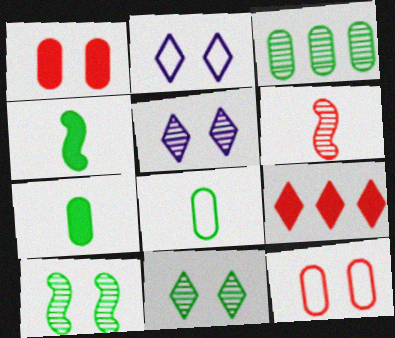[[1, 2, 10], 
[3, 5, 6], 
[6, 9, 12]]